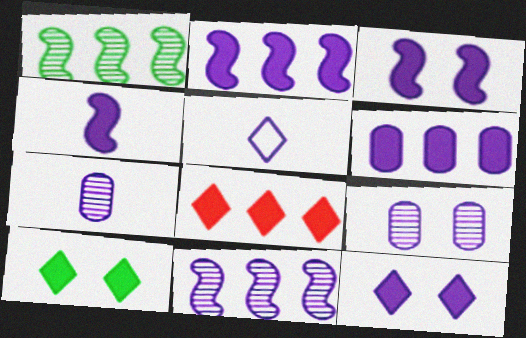[[2, 3, 4], 
[2, 5, 9], 
[4, 5, 7], 
[4, 6, 12]]